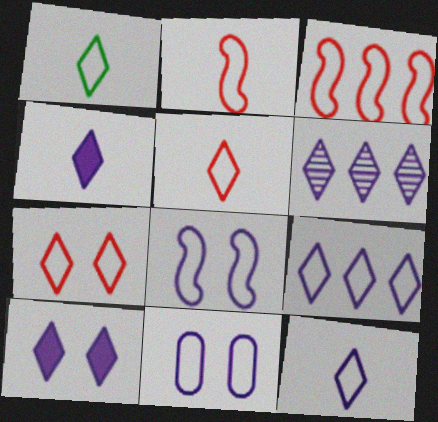[[1, 3, 11], 
[1, 5, 12], 
[1, 7, 9], 
[6, 10, 12]]